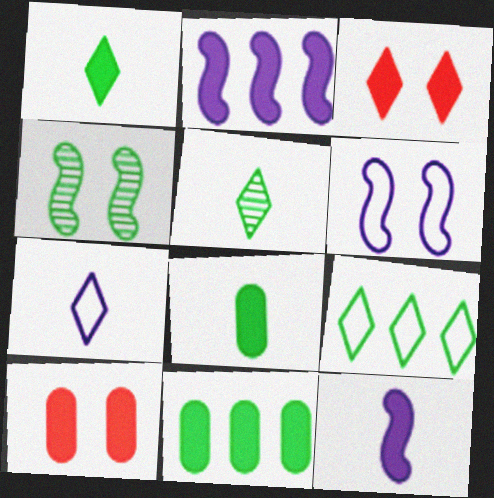[[1, 2, 10], 
[2, 3, 8], 
[3, 11, 12], 
[4, 8, 9]]